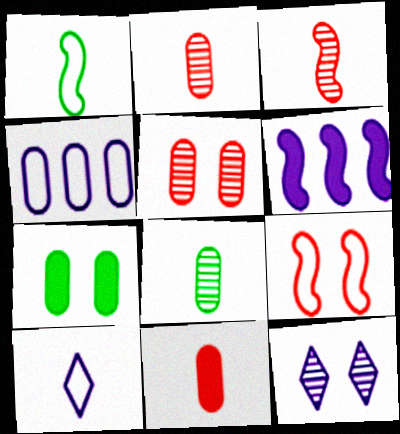[[2, 4, 7], 
[7, 9, 12]]